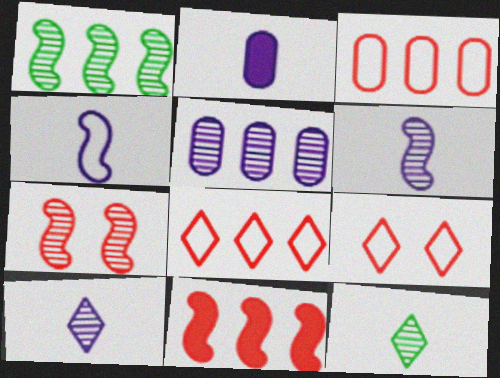[[1, 2, 9], 
[1, 6, 7], 
[2, 4, 10], 
[5, 7, 12]]